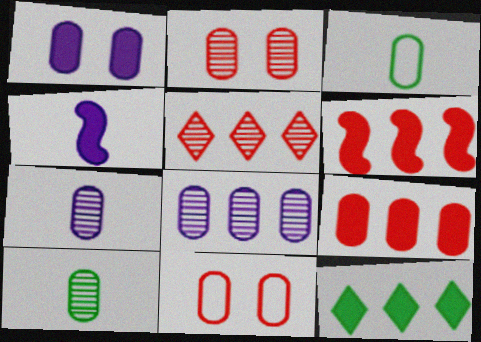[[2, 8, 10]]